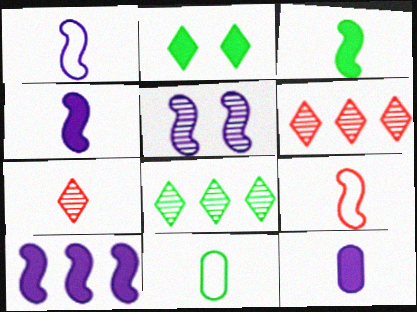[[1, 5, 10], 
[4, 7, 11]]